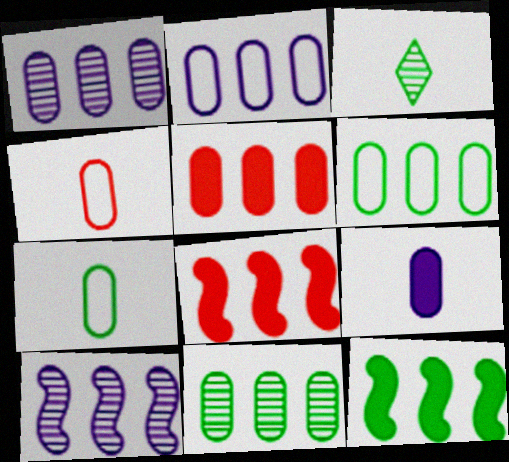[[1, 5, 6], 
[2, 5, 11]]